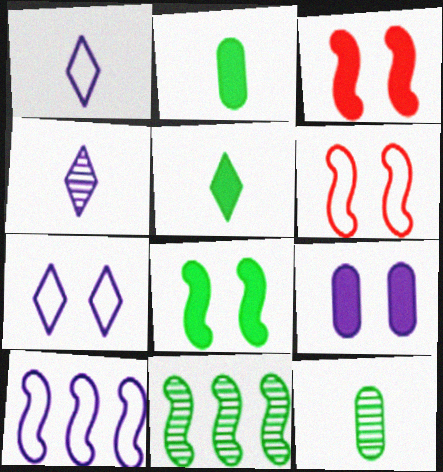[[4, 9, 10]]